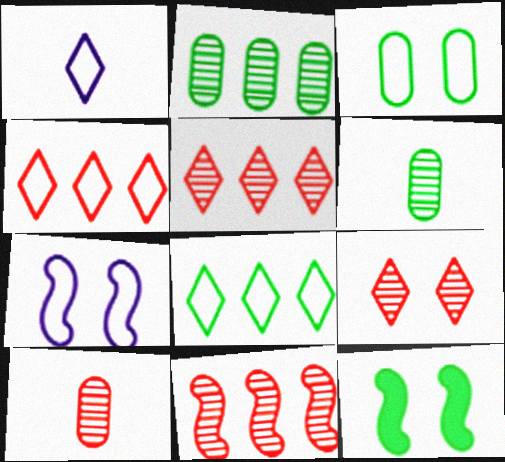[[6, 8, 12], 
[9, 10, 11]]